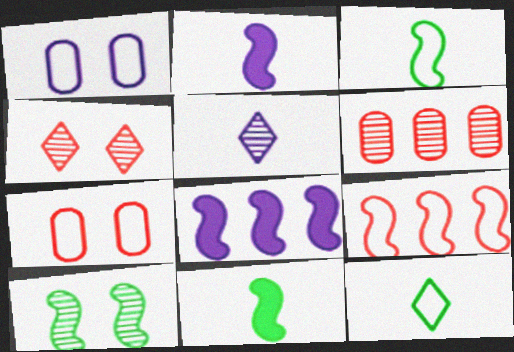[[1, 5, 8], 
[1, 9, 12], 
[2, 9, 10], 
[5, 6, 10]]